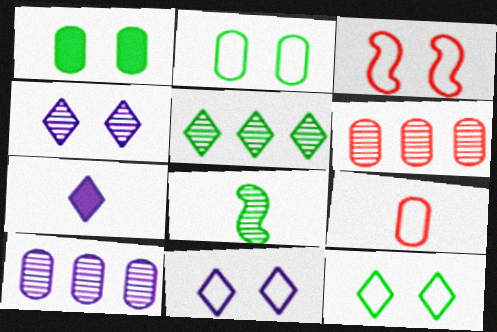[[1, 3, 4], 
[1, 9, 10], 
[2, 3, 11], 
[4, 6, 8], 
[7, 8, 9]]